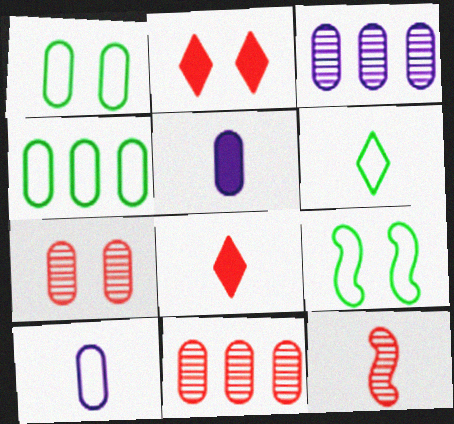[[1, 5, 11], 
[3, 8, 9], 
[4, 5, 7], 
[4, 6, 9], 
[5, 6, 12]]